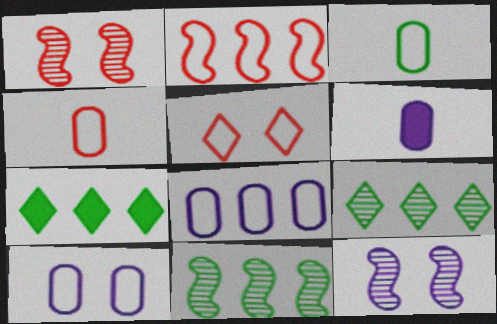[[2, 4, 5], 
[4, 7, 12], 
[5, 6, 11]]